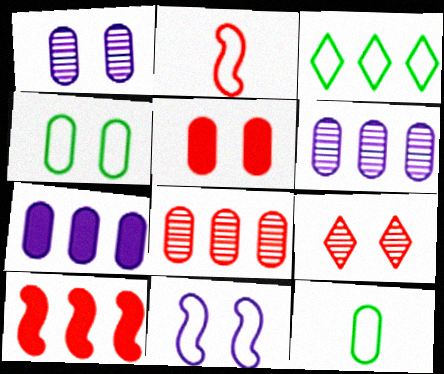[[1, 4, 5], 
[3, 6, 10], 
[5, 6, 12]]